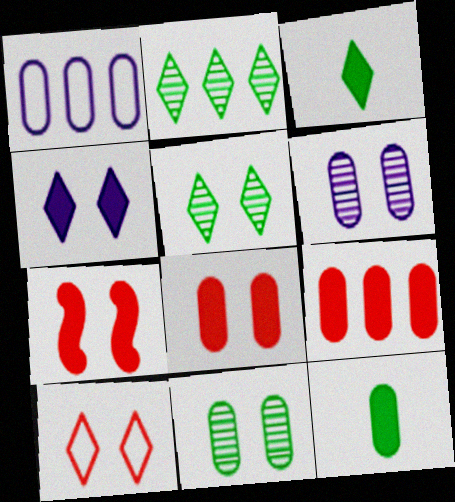[[4, 5, 10]]